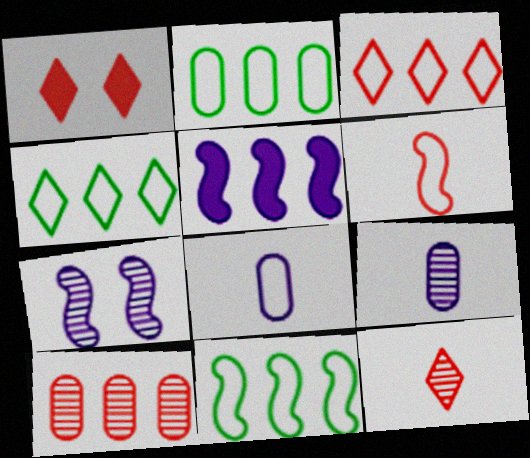[[1, 3, 12], 
[1, 6, 10], 
[1, 9, 11], 
[2, 4, 11], 
[4, 5, 10]]